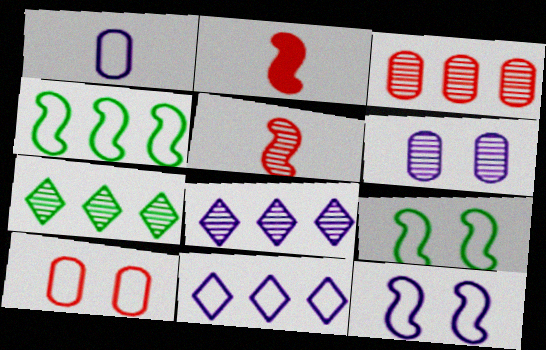[[1, 11, 12], 
[5, 6, 7]]